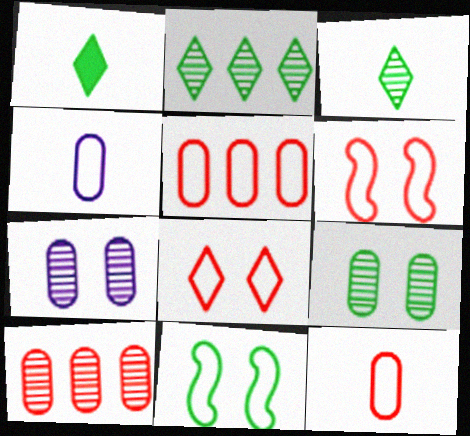[]